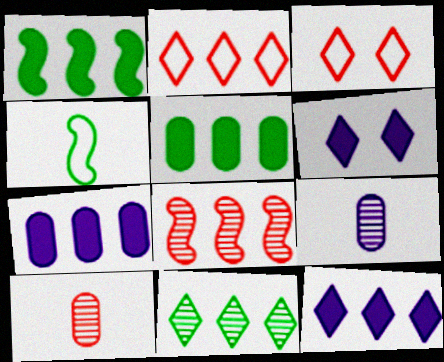[[1, 3, 9], 
[2, 11, 12]]